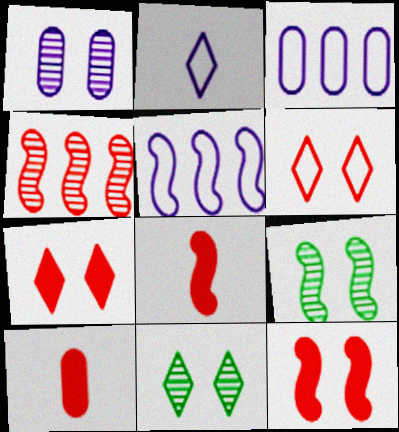[[3, 8, 11], 
[4, 6, 10], 
[5, 8, 9], 
[5, 10, 11]]